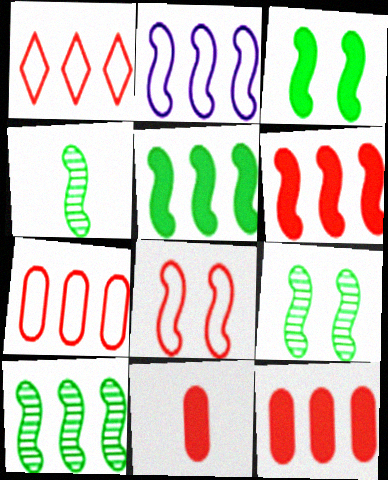[[2, 6, 10], 
[4, 9, 10]]